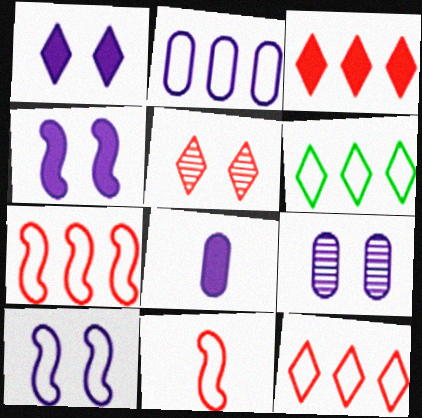[[1, 9, 10], 
[2, 6, 7], 
[2, 8, 9]]